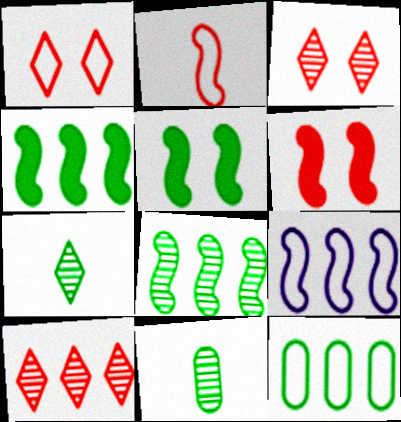[[5, 7, 12]]